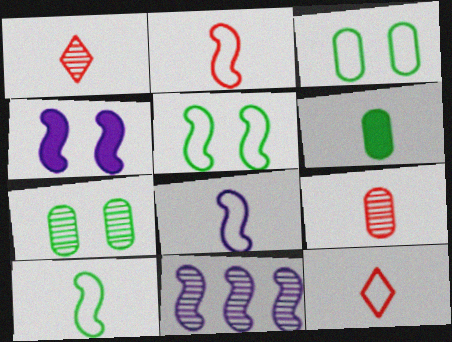[[1, 6, 8], 
[1, 7, 11], 
[2, 8, 10], 
[4, 8, 11]]